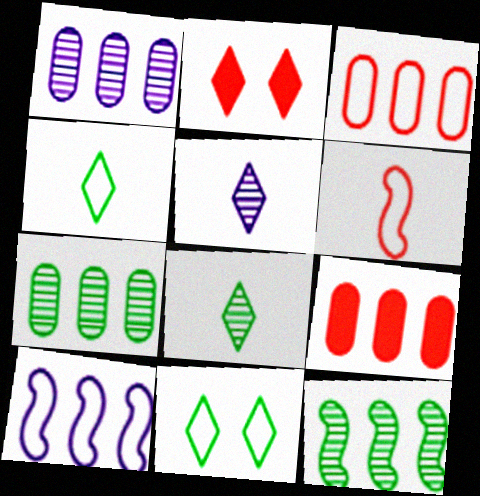[]